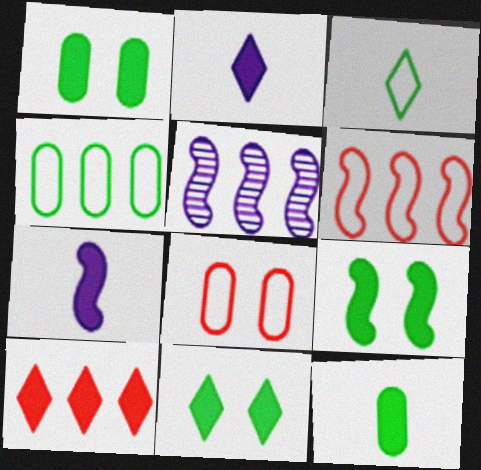[[1, 7, 10], 
[1, 9, 11], 
[2, 10, 11], 
[4, 5, 10]]